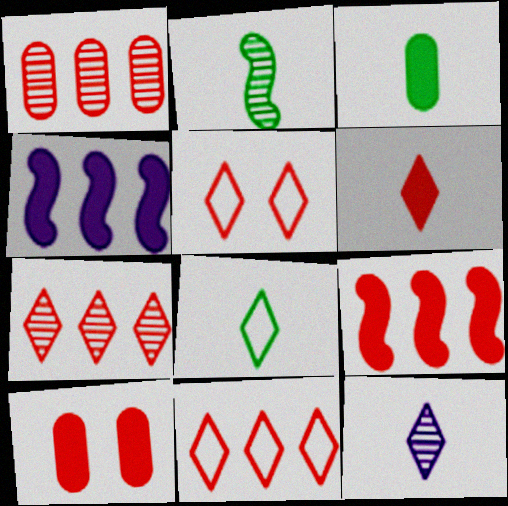[[1, 9, 11], 
[2, 3, 8], 
[5, 6, 7], 
[6, 8, 12], 
[6, 9, 10]]